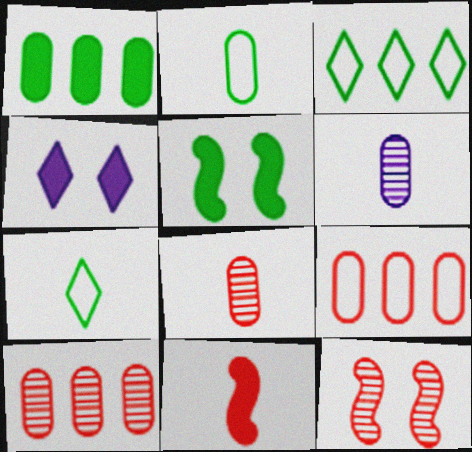[[1, 4, 11], 
[6, 7, 11]]